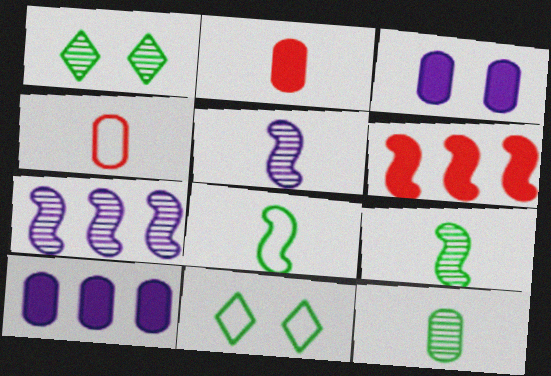[[2, 7, 11]]